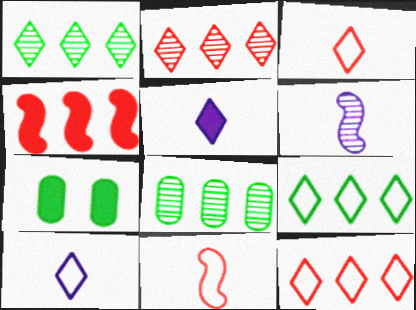[[4, 5, 7], 
[6, 7, 12]]